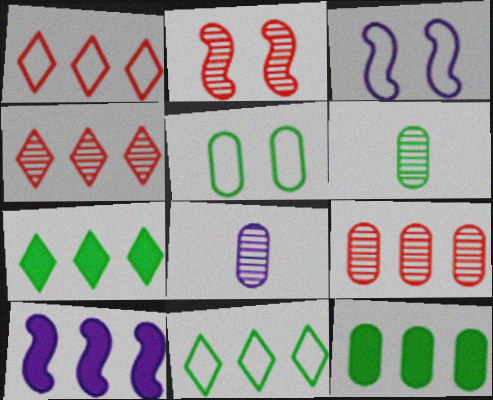[[5, 6, 12], 
[9, 10, 11]]